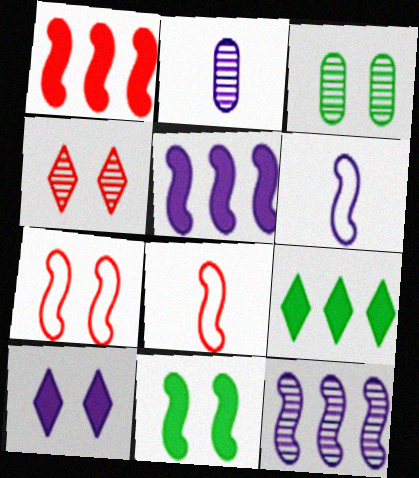[[2, 7, 9], 
[3, 7, 10], 
[8, 11, 12]]